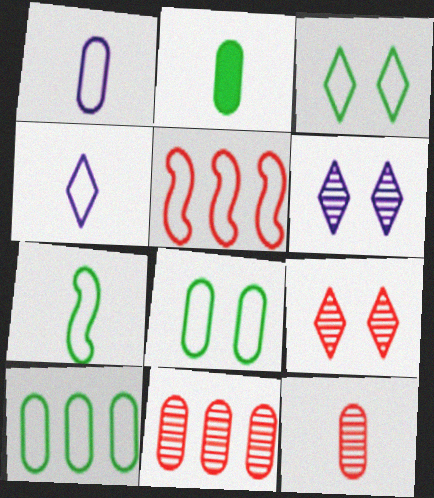[[1, 2, 12], 
[1, 3, 5], 
[2, 5, 6], 
[3, 7, 10], 
[4, 5, 8]]